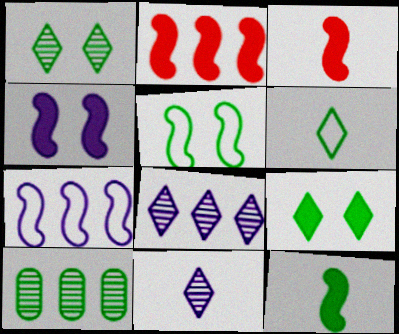[[2, 4, 12]]